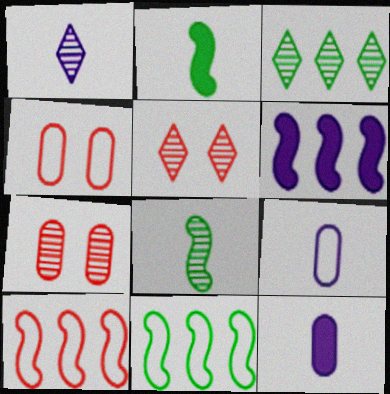[[1, 3, 5], 
[5, 11, 12]]